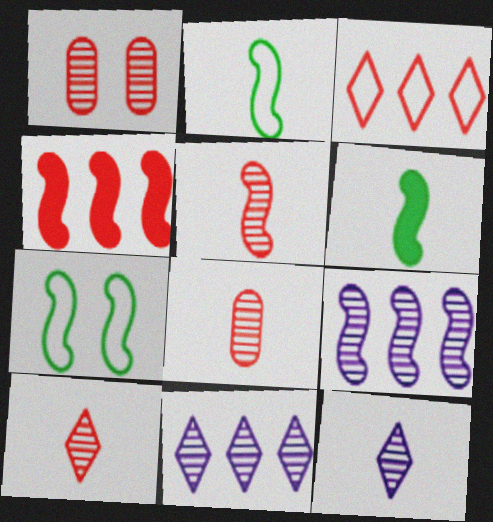[[5, 8, 10]]